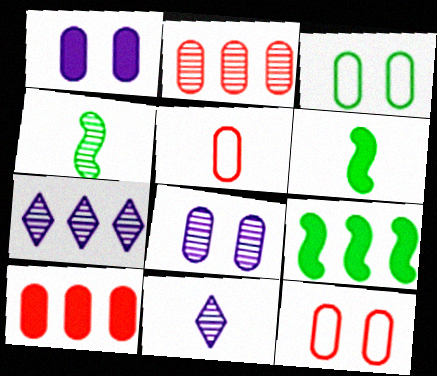[[5, 6, 11], 
[6, 7, 12], 
[9, 11, 12]]